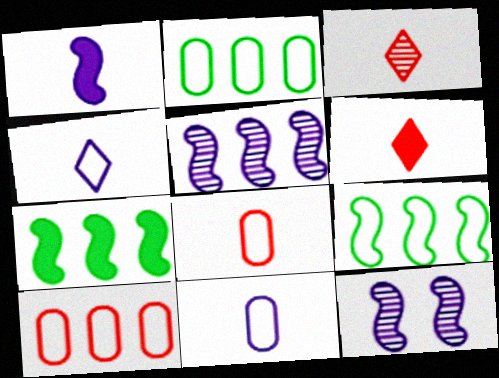[[2, 6, 12]]